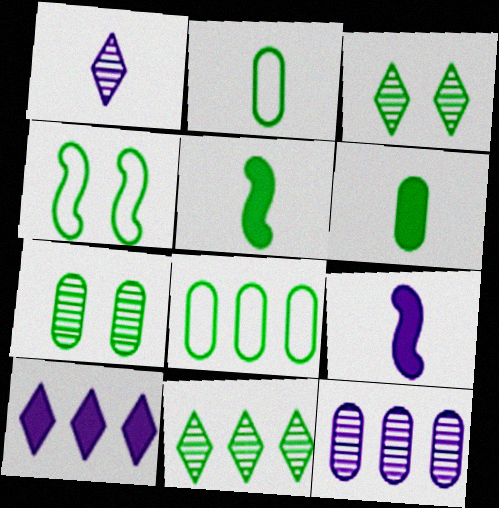[[3, 5, 8], 
[4, 6, 11], 
[6, 7, 8]]